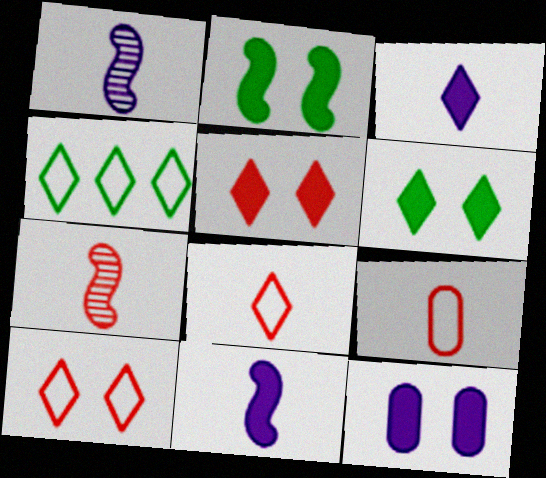[[2, 5, 12], 
[4, 7, 12]]